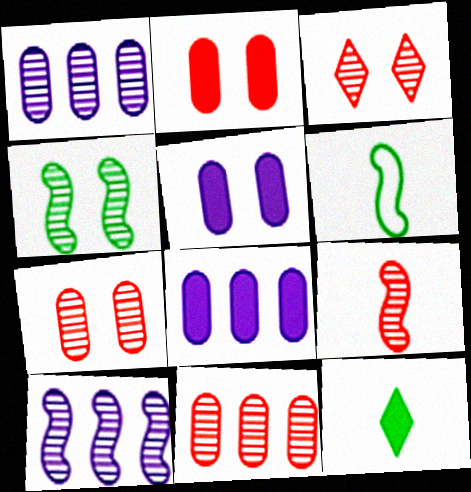[[3, 6, 8], 
[3, 9, 11], 
[4, 9, 10]]